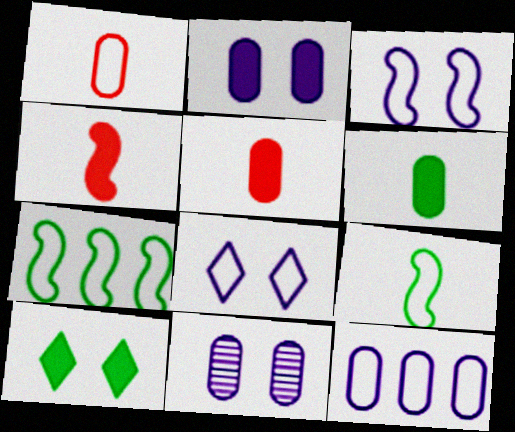[[1, 7, 8]]